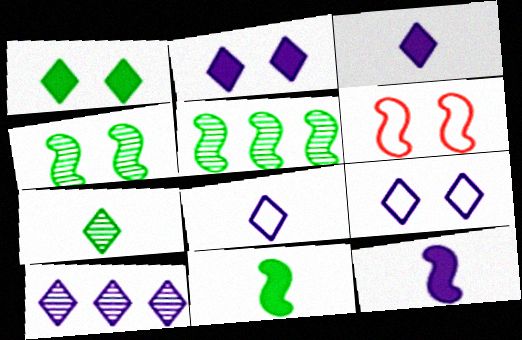[[2, 8, 10], 
[3, 9, 10], 
[5, 6, 12]]